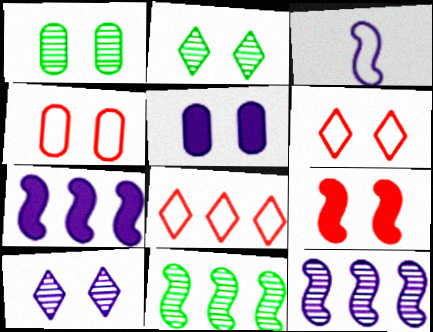[[1, 4, 5], 
[3, 9, 11]]